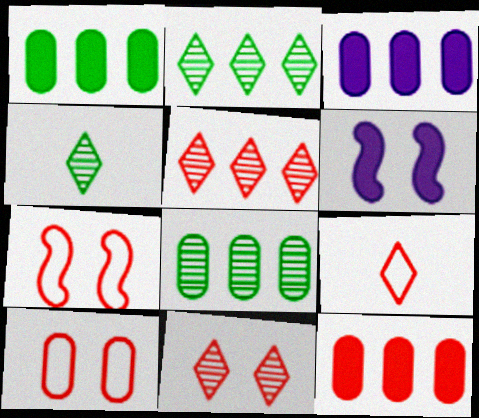[[1, 3, 12], 
[3, 4, 7], 
[6, 8, 9]]